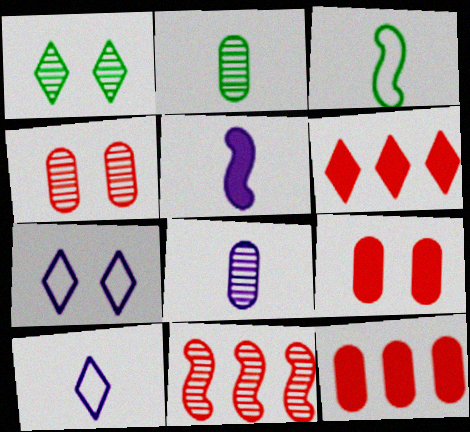[[1, 6, 10], 
[1, 8, 11], 
[5, 8, 10]]